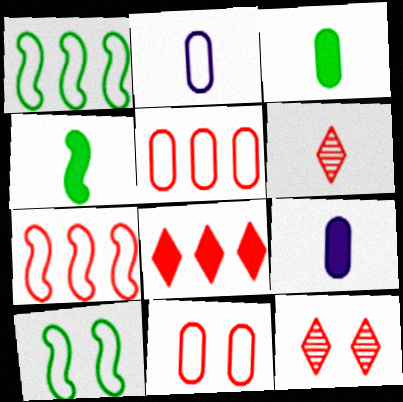[[1, 9, 12], 
[2, 4, 6]]